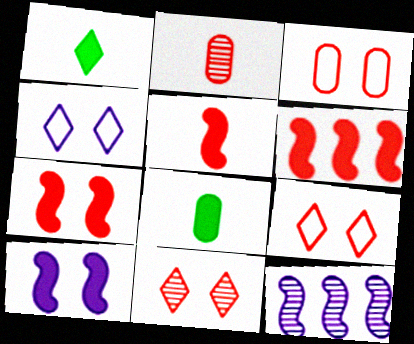[[1, 3, 12], 
[2, 6, 9], 
[3, 7, 11], 
[5, 6, 7], 
[8, 9, 12]]